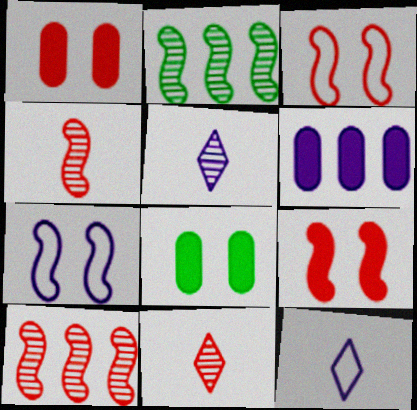[[1, 2, 12], 
[5, 6, 7], 
[8, 10, 12]]